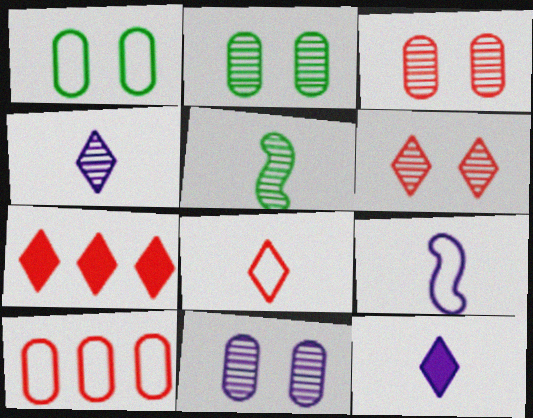[[2, 3, 11], 
[2, 7, 9], 
[6, 7, 8]]